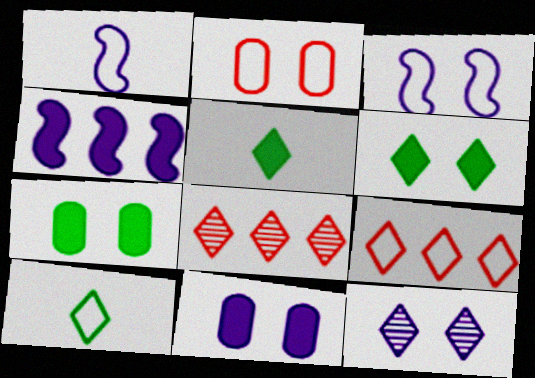[[1, 7, 8], 
[3, 11, 12], 
[5, 9, 12]]